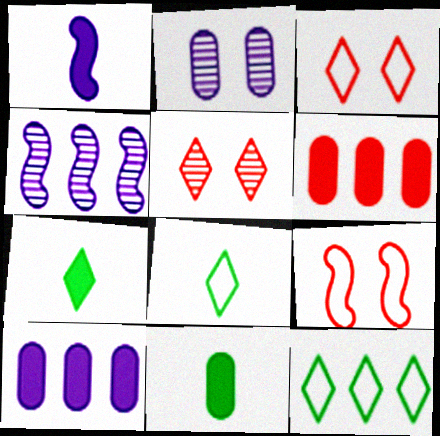[[3, 4, 11], 
[4, 6, 12]]